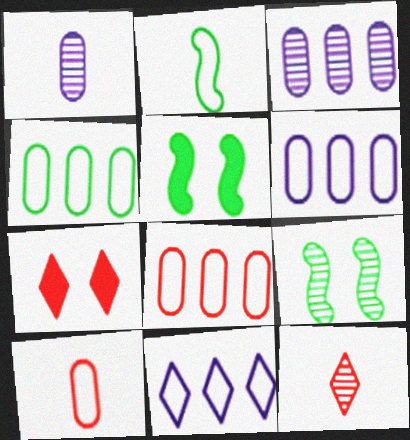[[2, 3, 7], 
[3, 9, 12], 
[4, 6, 8], 
[5, 6, 12]]